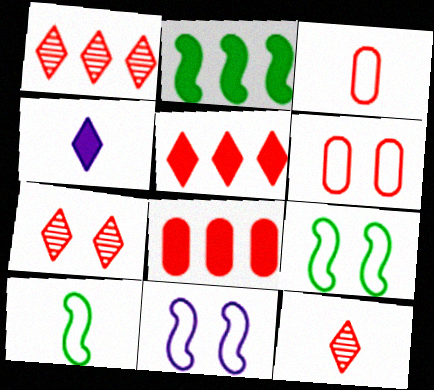[[1, 7, 12]]